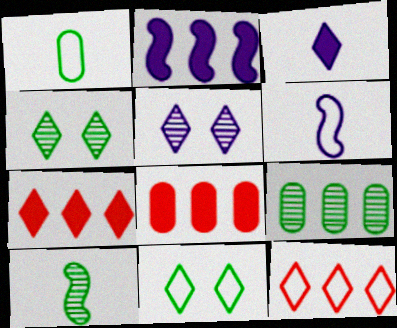[[2, 9, 12], 
[3, 4, 12], 
[4, 6, 8], 
[4, 9, 10]]